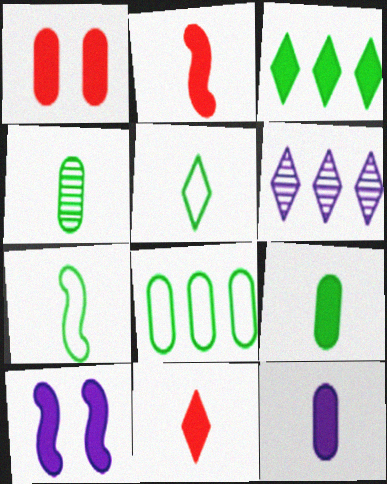[[1, 6, 7]]